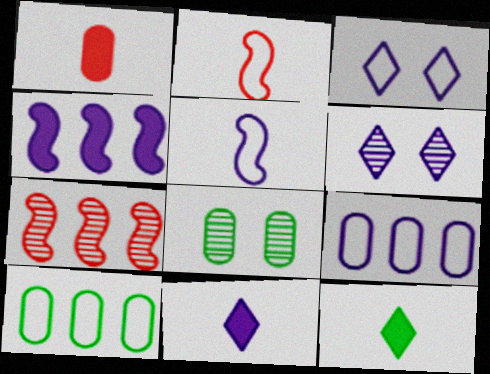[[1, 8, 9], 
[2, 3, 10], 
[3, 5, 9]]